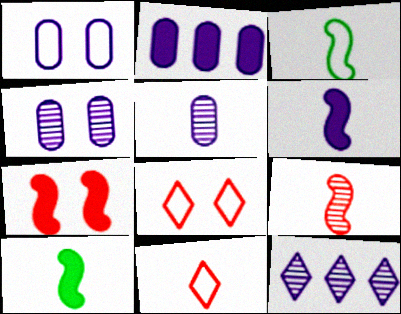[[1, 2, 5], 
[1, 6, 12], 
[3, 6, 9], 
[5, 10, 11]]